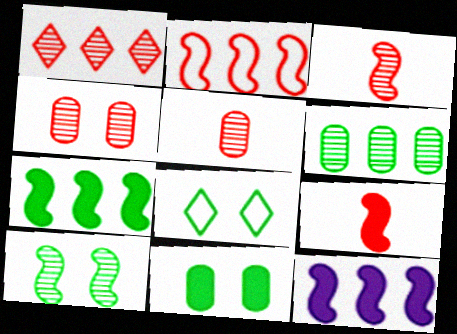[[1, 3, 4], 
[5, 8, 12], 
[8, 10, 11]]